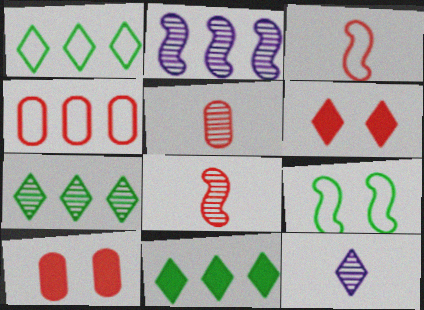[[1, 6, 12], 
[1, 7, 11], 
[2, 4, 11], 
[4, 5, 10], 
[4, 6, 8]]